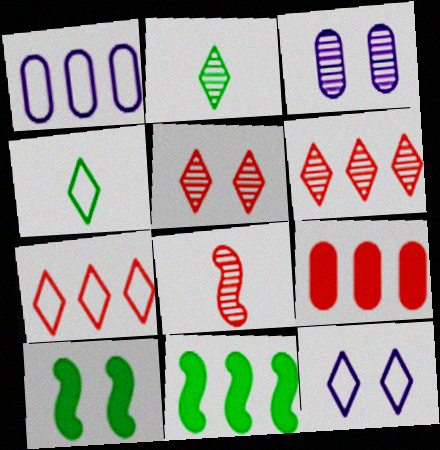[[1, 6, 11], 
[4, 7, 12]]